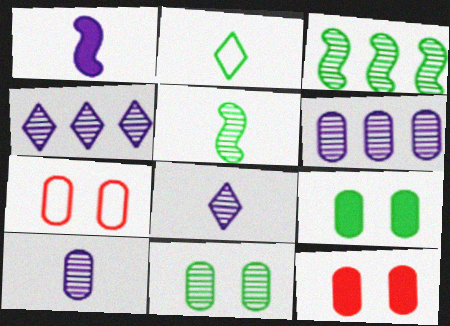[[2, 3, 9]]